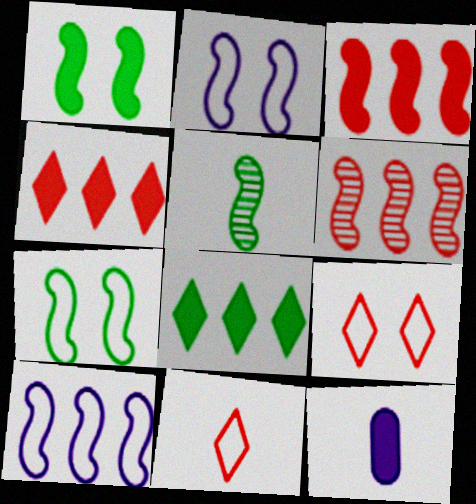[[1, 4, 12], 
[2, 3, 5], 
[5, 11, 12]]